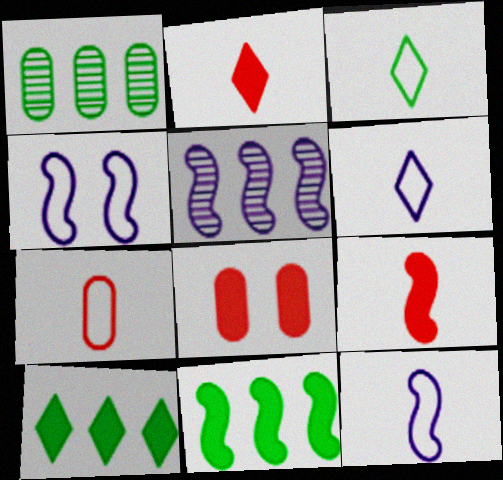[[1, 2, 4], 
[3, 5, 8], 
[3, 7, 12]]